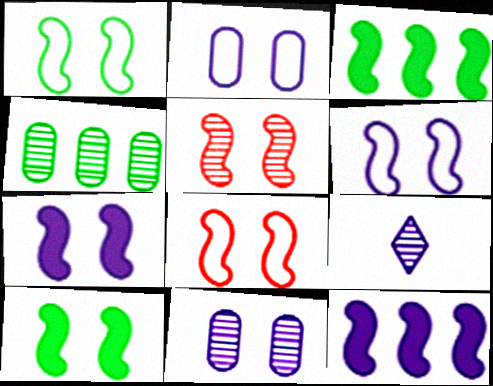[[1, 5, 7], 
[1, 6, 8], 
[2, 9, 12], 
[4, 5, 9], 
[5, 6, 10]]